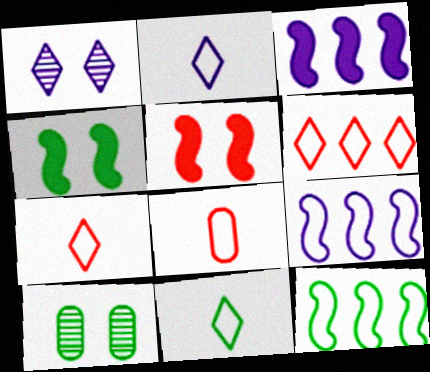[[2, 7, 11], 
[3, 7, 10]]